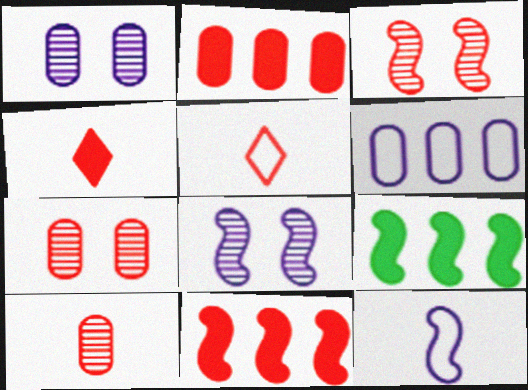[[1, 5, 9], 
[2, 3, 5], 
[3, 9, 12], 
[5, 7, 11]]